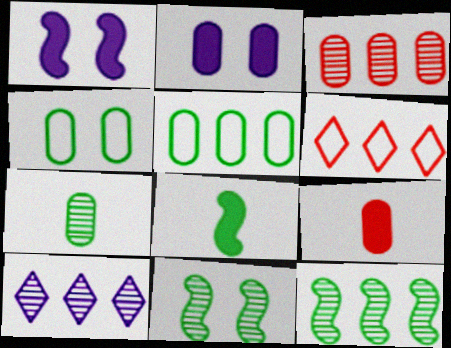[[1, 6, 7], 
[3, 10, 12]]